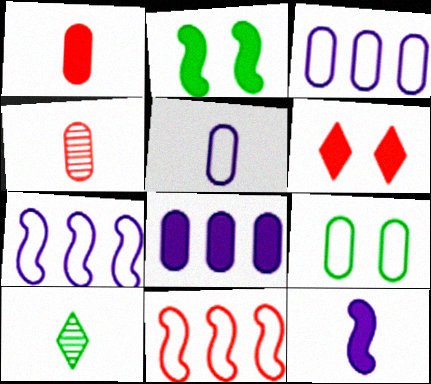[[4, 6, 11], 
[4, 8, 9]]